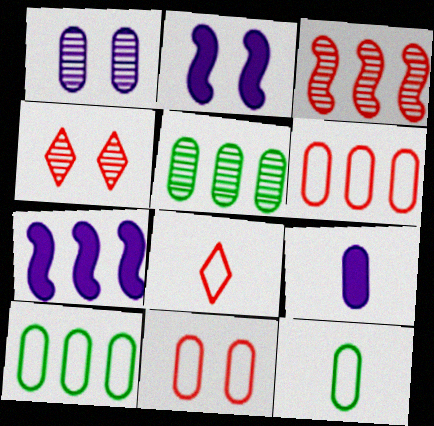[[2, 5, 8], 
[4, 7, 12], 
[5, 9, 11]]